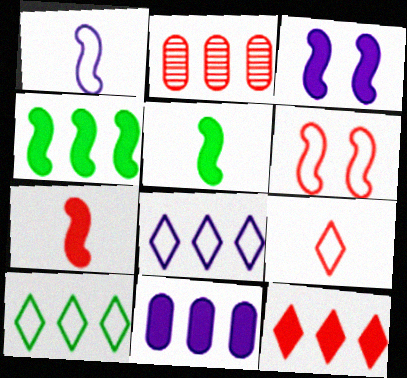[[2, 4, 8], 
[3, 4, 7], 
[4, 11, 12]]